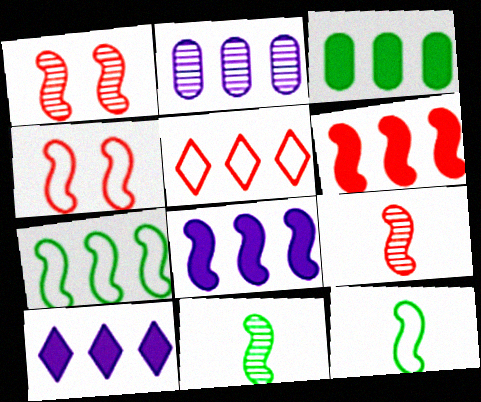[[1, 8, 12], 
[3, 6, 10], 
[4, 6, 9], 
[4, 8, 11]]